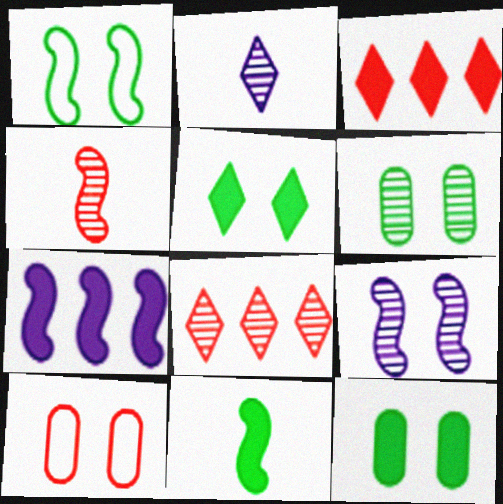[[1, 4, 7], 
[1, 5, 6], 
[3, 4, 10], 
[5, 9, 10]]